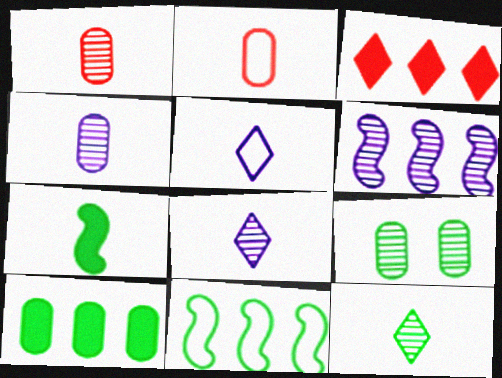[[1, 5, 7], 
[2, 7, 8]]